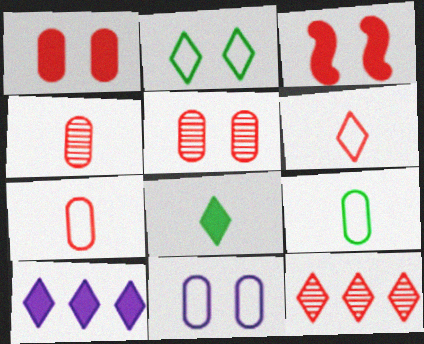[[3, 7, 12]]